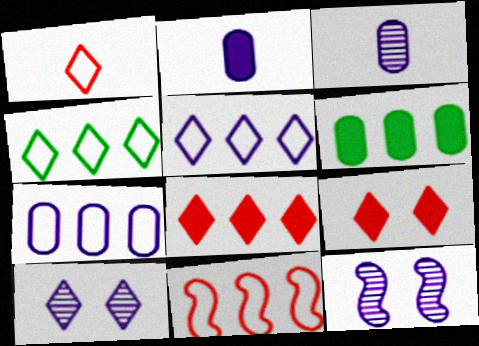[[1, 6, 12], 
[2, 5, 12], 
[4, 7, 11]]